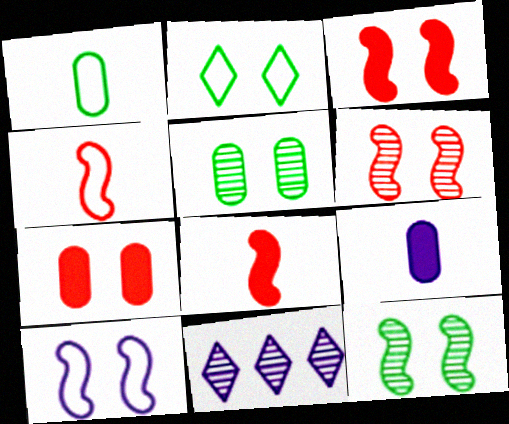[[1, 3, 11], 
[3, 10, 12], 
[9, 10, 11]]